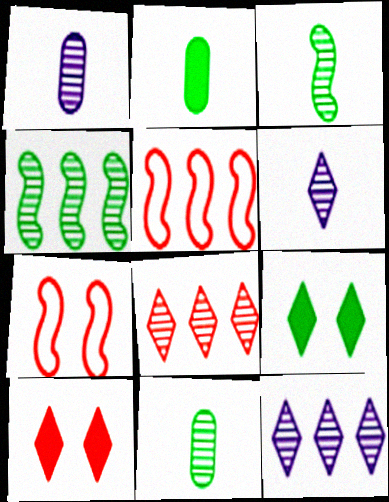[[1, 5, 9], 
[2, 7, 12]]